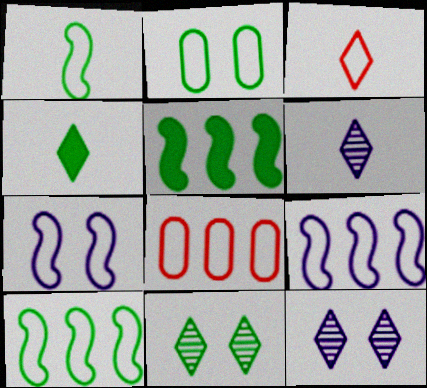[[2, 3, 9], 
[3, 4, 6]]